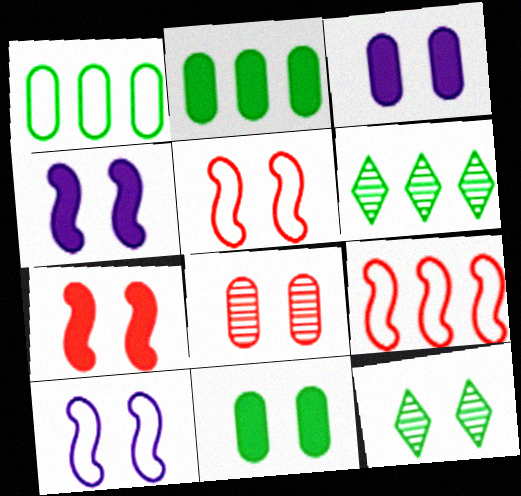[[3, 5, 12]]